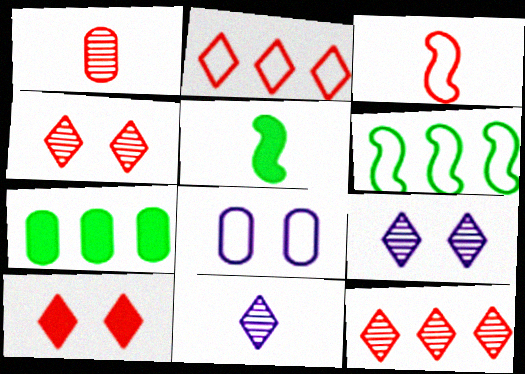[[1, 7, 8], 
[3, 7, 9], 
[5, 8, 12]]